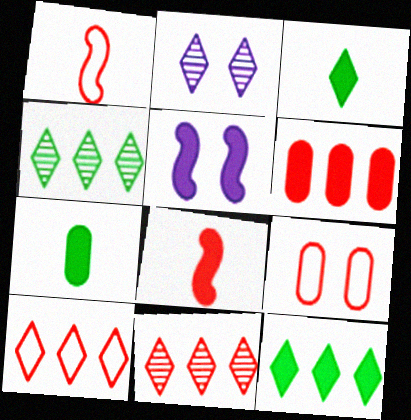[[1, 9, 10], 
[2, 3, 10], 
[3, 5, 6], 
[8, 9, 11]]